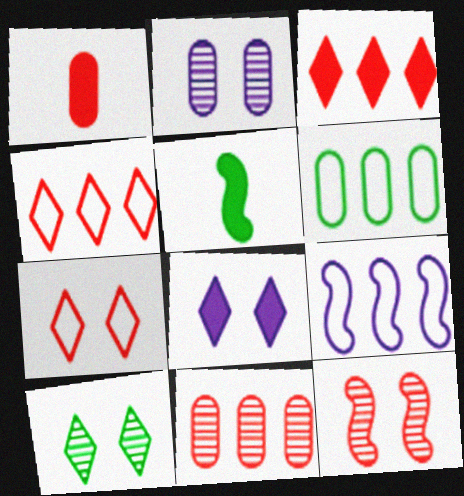[[1, 2, 6], 
[1, 4, 12], 
[1, 9, 10], 
[2, 4, 5], 
[2, 10, 12], 
[4, 6, 9], 
[5, 6, 10], 
[5, 9, 12], 
[7, 8, 10]]